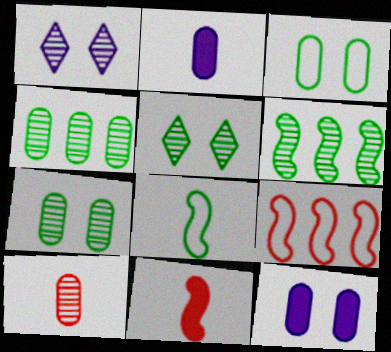[[1, 6, 10], 
[2, 5, 9]]